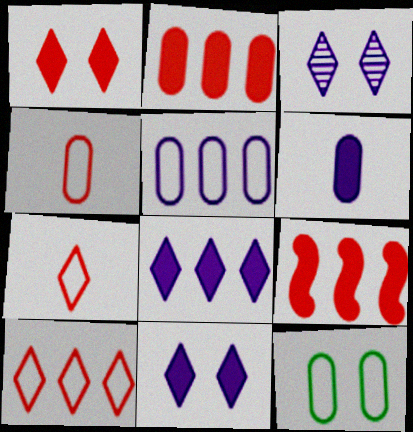[[4, 5, 12]]